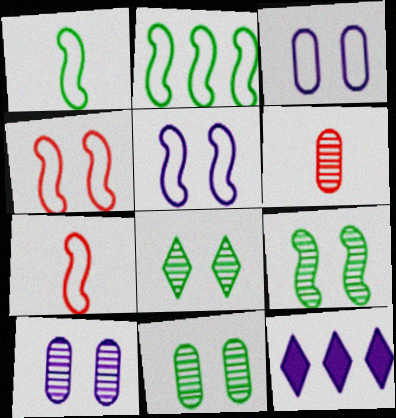[[2, 5, 7], 
[7, 11, 12], 
[8, 9, 11]]